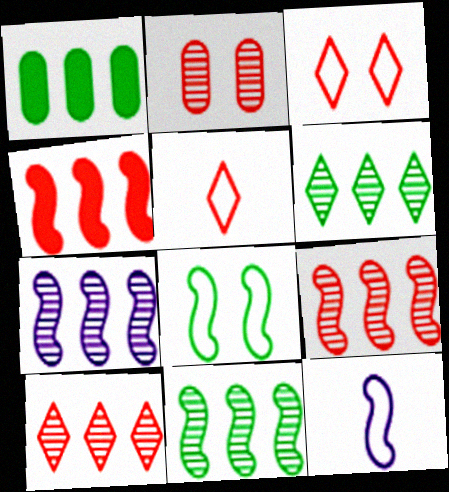[[2, 4, 5], 
[7, 9, 11]]